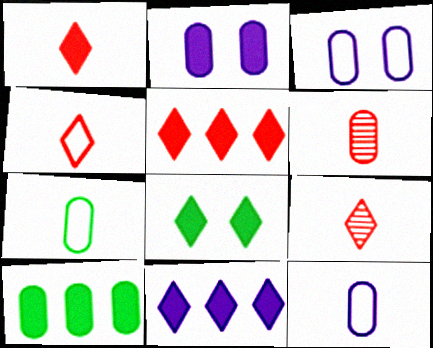[[1, 4, 9], 
[1, 8, 11], 
[3, 6, 10]]